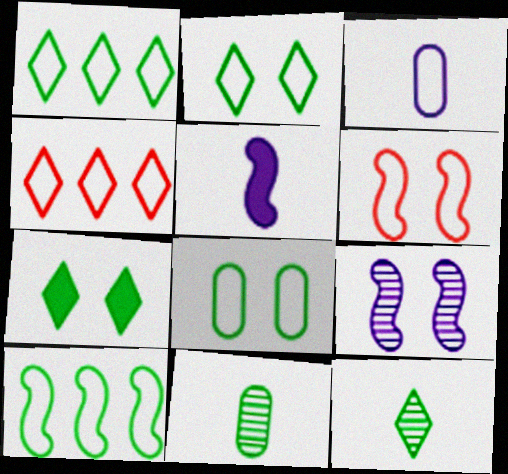[[1, 3, 6], 
[1, 7, 12], 
[7, 10, 11]]